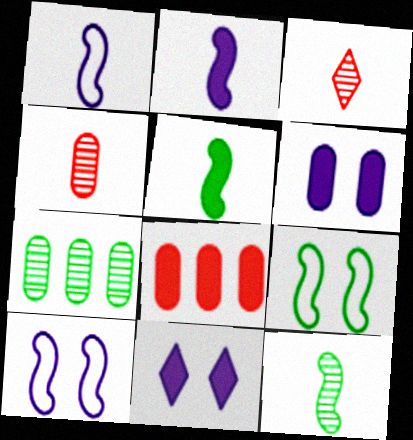[[5, 8, 11]]